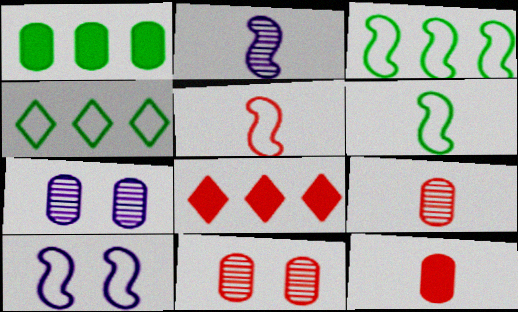[[3, 5, 10], 
[5, 8, 11], 
[6, 7, 8]]